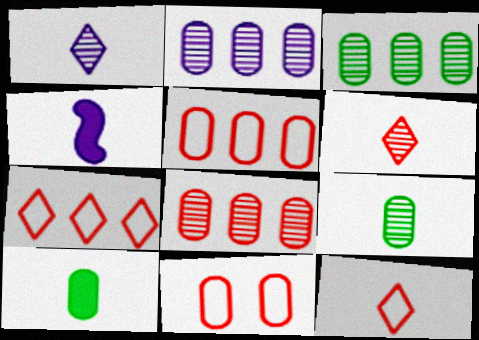[[2, 3, 8], 
[2, 10, 11], 
[4, 9, 12]]